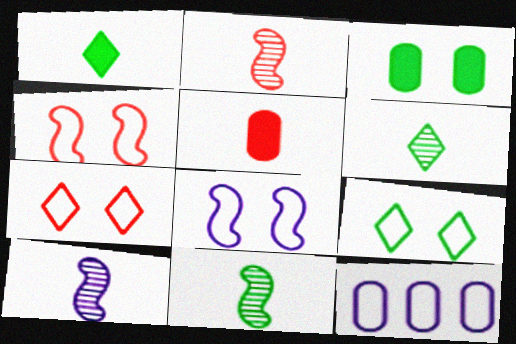[[2, 10, 11]]